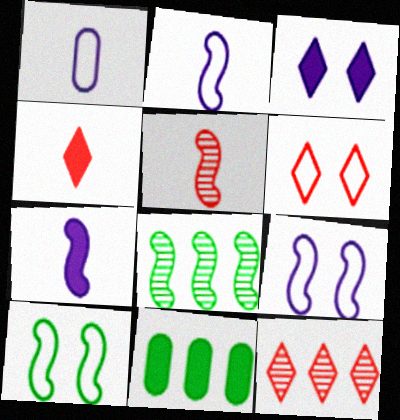[[4, 6, 12]]